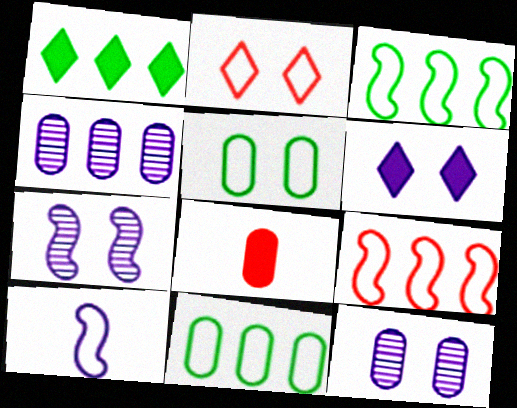[[1, 4, 9], 
[2, 10, 11], 
[4, 5, 8], 
[4, 6, 10], 
[8, 11, 12]]